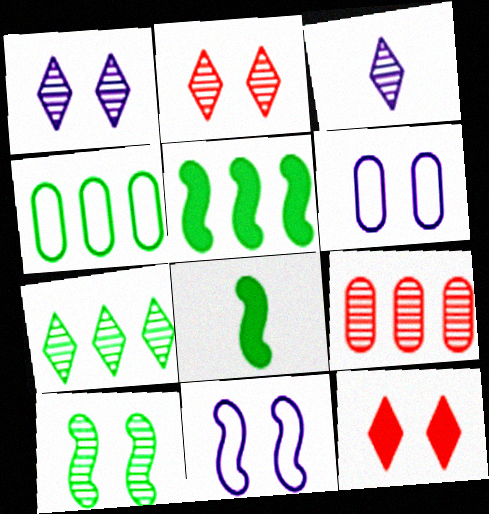[[2, 3, 7], 
[3, 9, 10], 
[4, 5, 7], 
[6, 10, 12]]